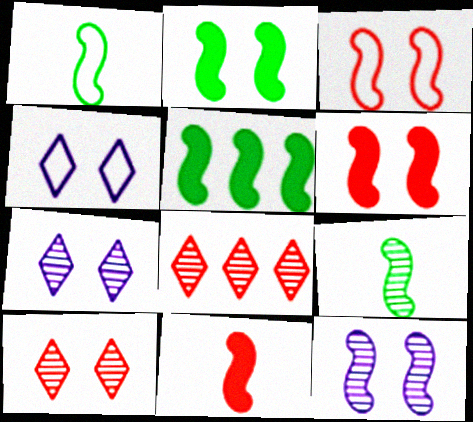[[2, 3, 12]]